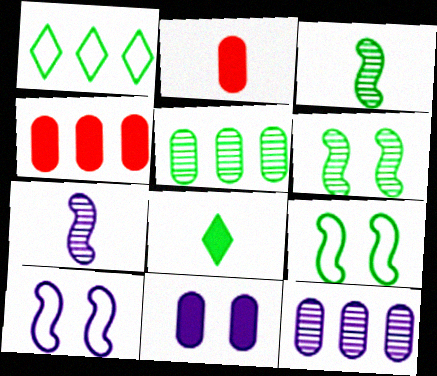[[5, 8, 9]]